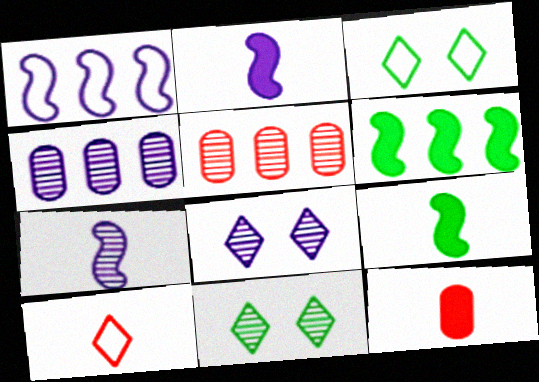[[1, 11, 12], 
[2, 3, 5], 
[4, 7, 8], 
[5, 7, 11]]